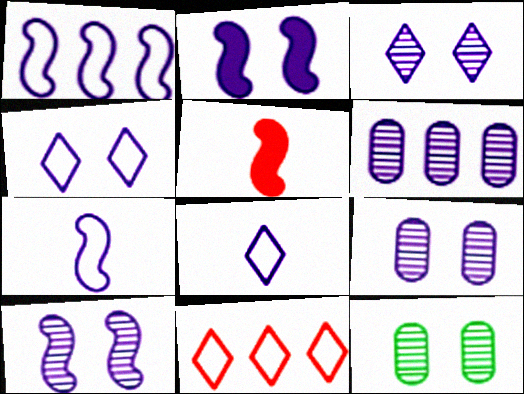[[2, 4, 9], 
[2, 6, 8], 
[3, 9, 10]]